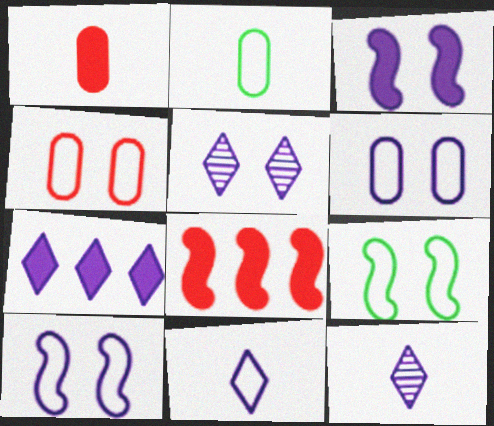[[2, 5, 8], 
[3, 5, 6], 
[5, 7, 11]]